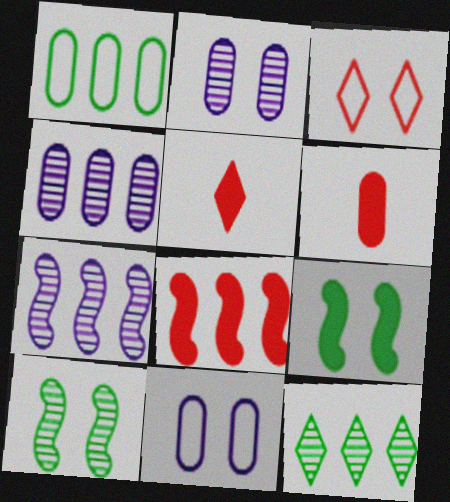[[1, 2, 6], 
[2, 3, 9]]